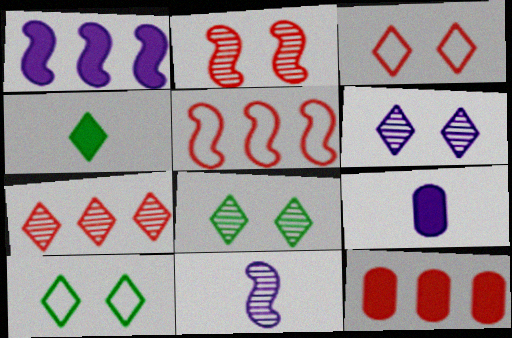[[5, 7, 12], 
[5, 8, 9], 
[10, 11, 12]]